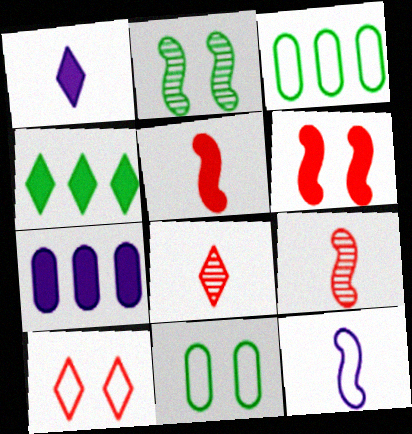[[3, 10, 12]]